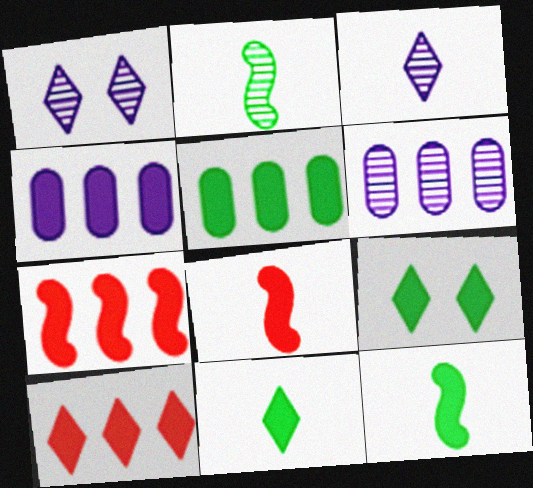[[4, 8, 9], 
[5, 9, 12]]